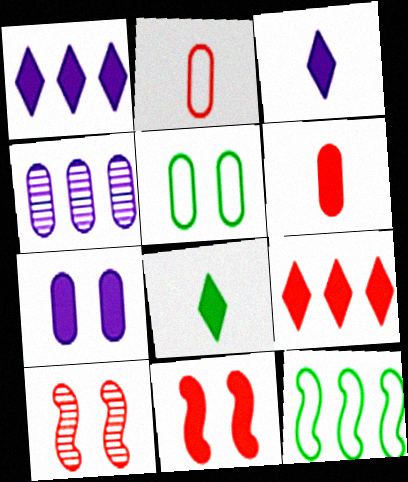[[2, 9, 10], 
[4, 5, 6], 
[4, 9, 12], 
[6, 9, 11]]